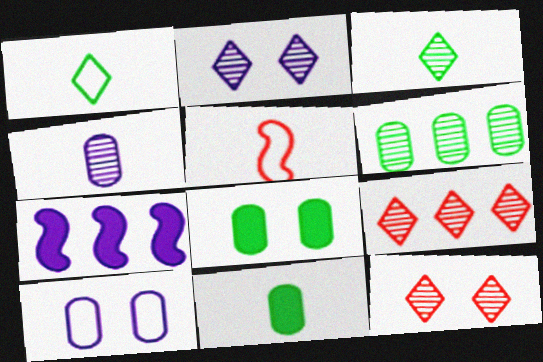[[2, 3, 9]]